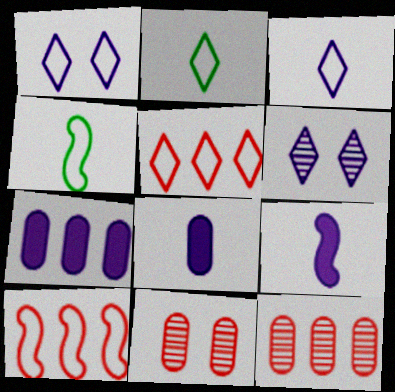[[1, 2, 5]]